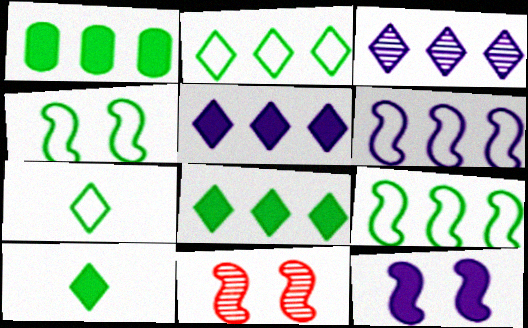[[4, 11, 12]]